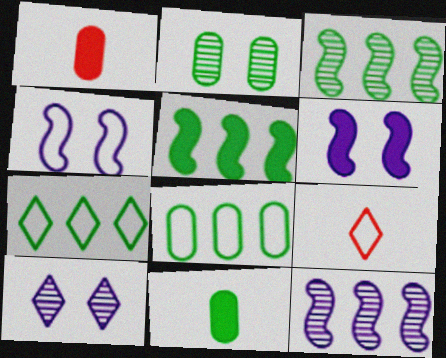[[2, 8, 11], 
[4, 8, 9]]